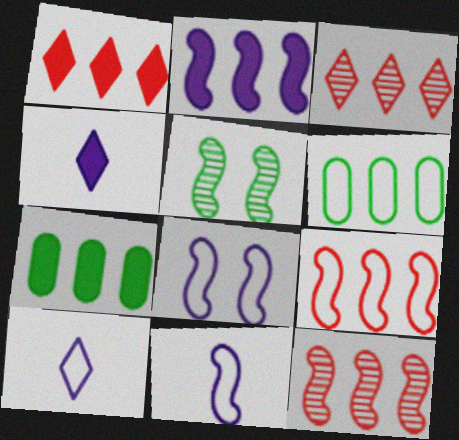[[1, 2, 7], 
[2, 3, 6]]